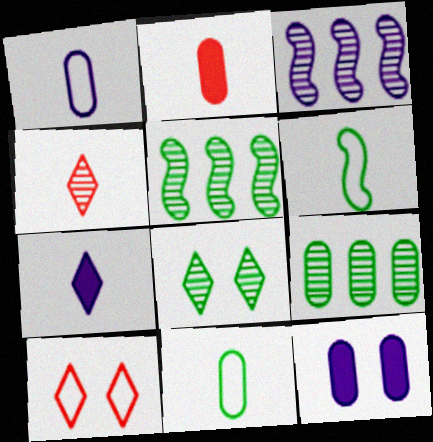[]